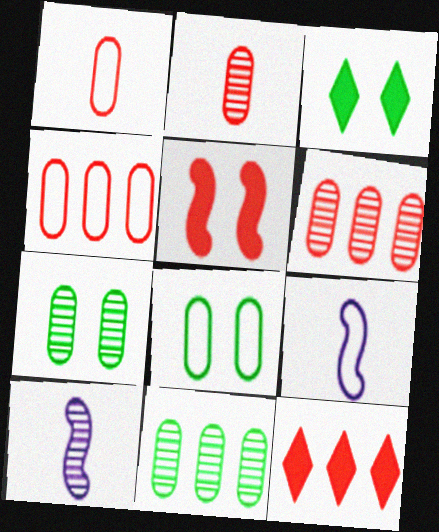[[3, 4, 10], 
[3, 6, 9], 
[7, 9, 12], 
[8, 10, 12]]